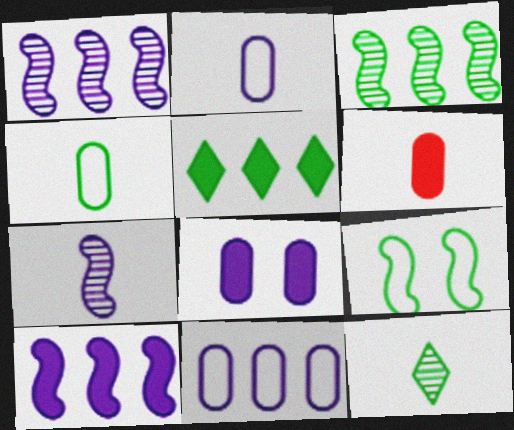[]